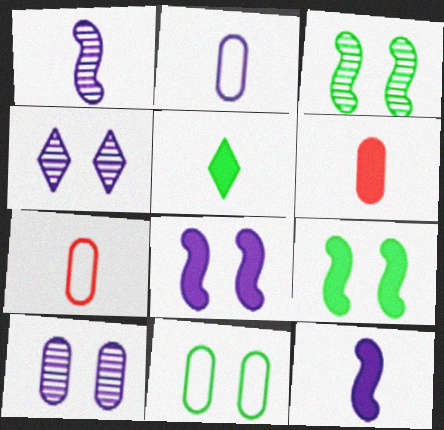[[1, 5, 7], 
[5, 6, 12]]